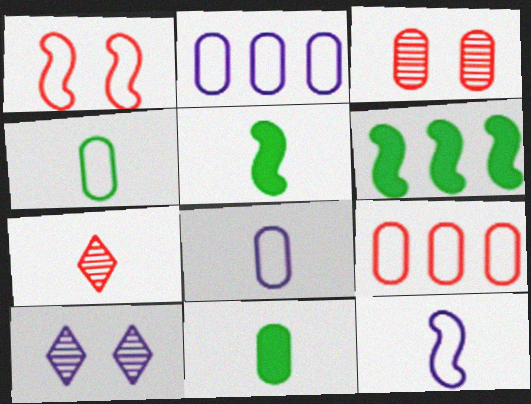[[2, 3, 11], 
[5, 7, 8], 
[5, 9, 10], 
[7, 11, 12]]